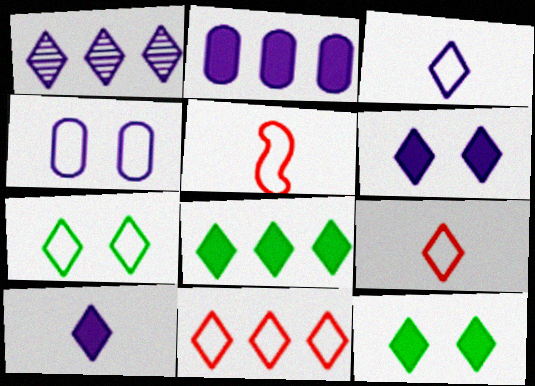[[1, 3, 6], 
[1, 8, 11], 
[1, 9, 12], 
[3, 7, 11]]